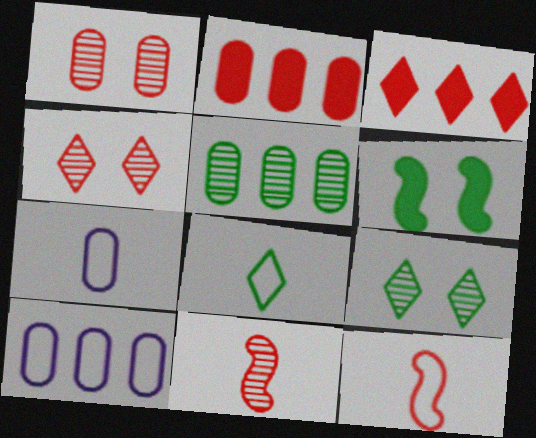[[1, 3, 12], 
[2, 4, 12], 
[2, 5, 10], 
[5, 6, 8], 
[7, 8, 12]]